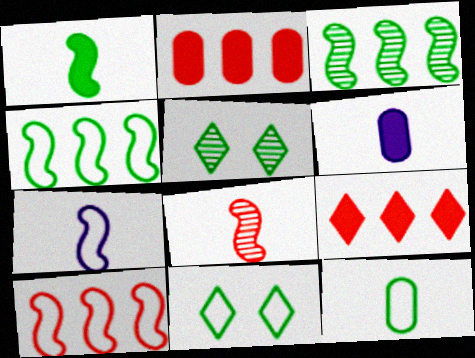[[1, 7, 8], 
[2, 5, 7], 
[4, 11, 12], 
[5, 6, 10]]